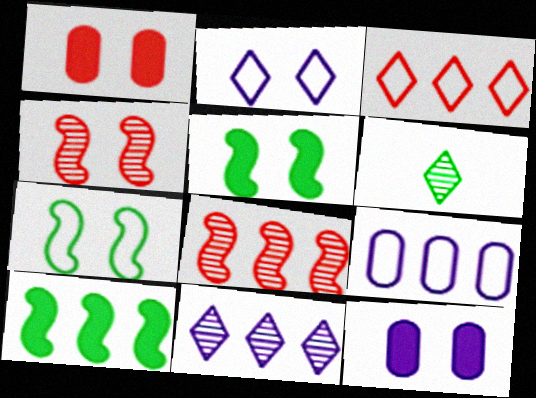[]